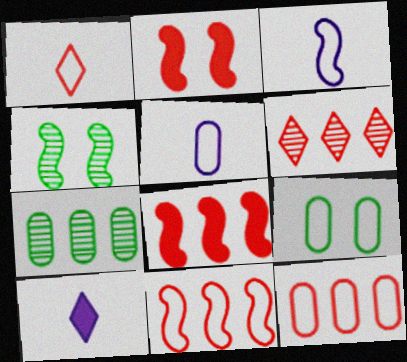[[3, 4, 8], 
[4, 10, 12], 
[5, 9, 12], 
[6, 8, 12]]